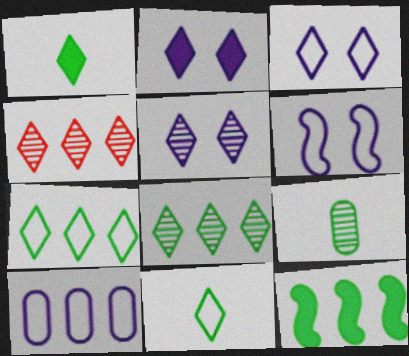[[1, 3, 4], 
[2, 3, 5], 
[2, 4, 11], 
[4, 10, 12]]